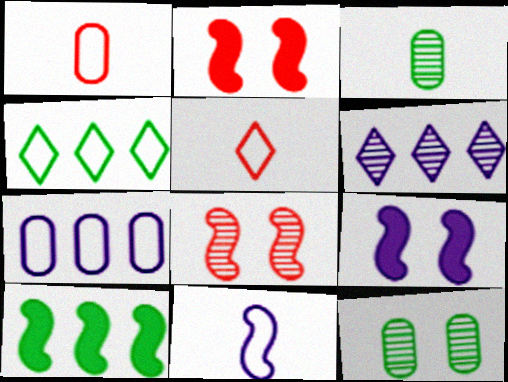[[3, 6, 8], 
[8, 10, 11]]